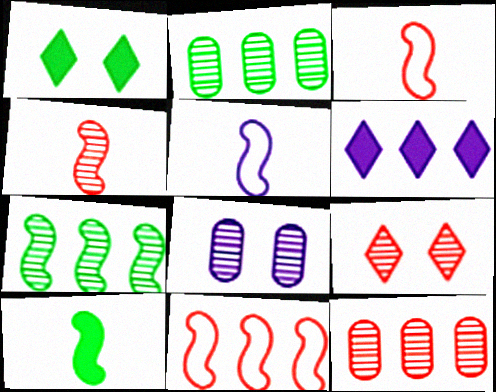[[1, 5, 12], 
[2, 6, 11], 
[4, 5, 10], 
[4, 9, 12], 
[5, 6, 8]]